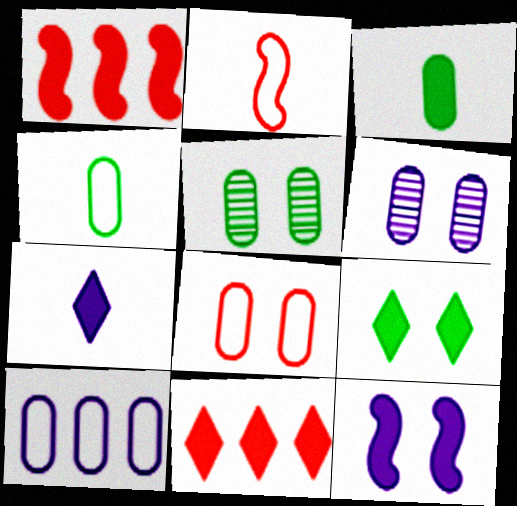[[3, 11, 12], 
[4, 8, 10], 
[7, 9, 11]]